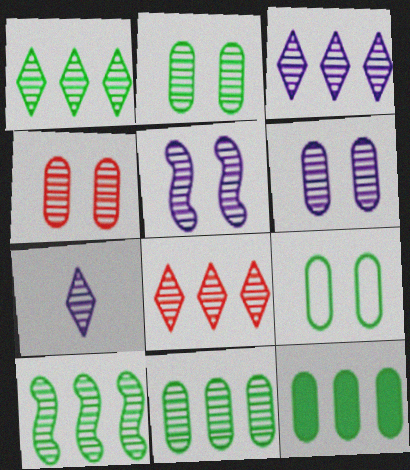[[1, 3, 8], 
[1, 10, 11], 
[2, 4, 6], 
[4, 7, 10]]